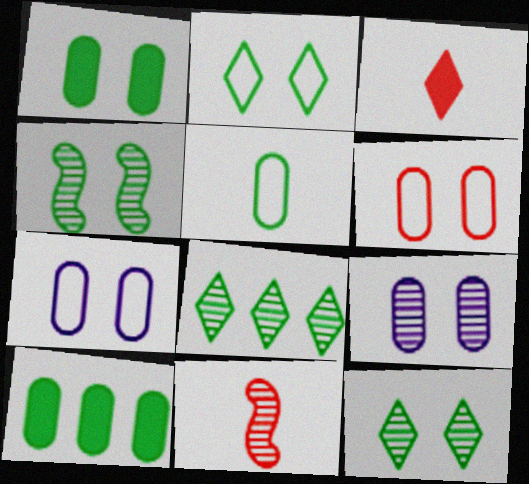[[1, 2, 4], 
[1, 6, 9], 
[8, 9, 11]]